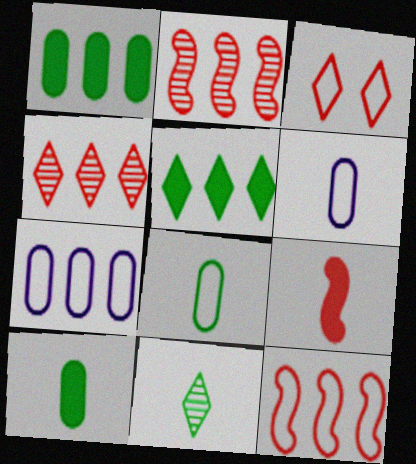[[2, 5, 7], 
[6, 9, 11]]